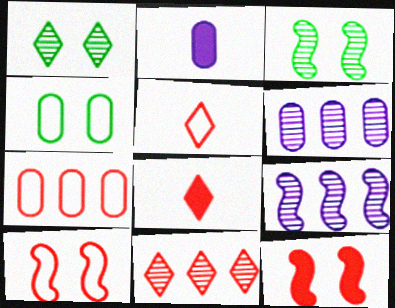[[4, 8, 9], 
[5, 7, 10]]